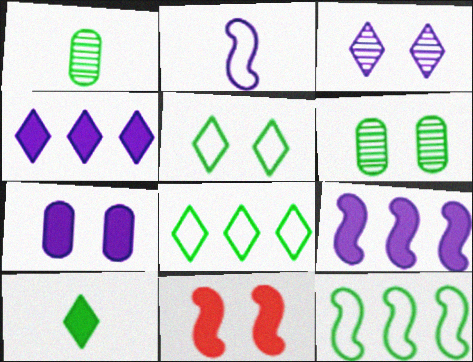[[6, 10, 12]]